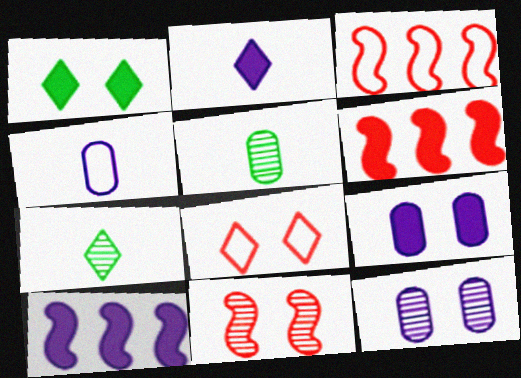[[2, 9, 10], 
[3, 7, 9], 
[5, 8, 10]]